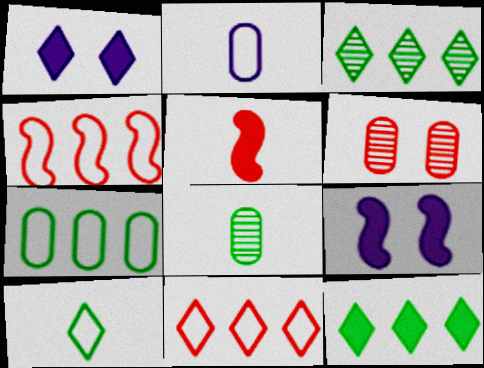[[1, 4, 8], 
[5, 6, 11], 
[8, 9, 11]]